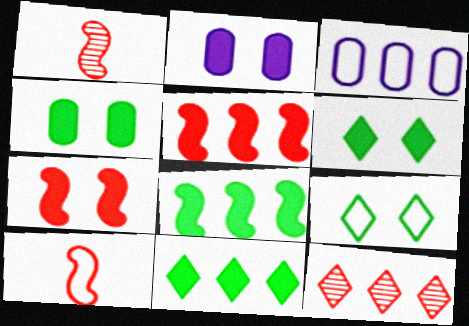[[1, 3, 6], 
[2, 6, 7], 
[3, 8, 12], 
[3, 9, 10]]